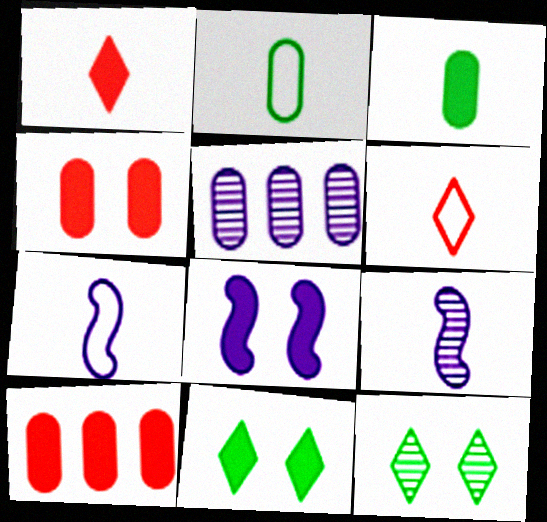[[1, 2, 9], 
[2, 4, 5], 
[2, 6, 7], 
[3, 6, 9], 
[4, 8, 11], 
[7, 10, 12]]